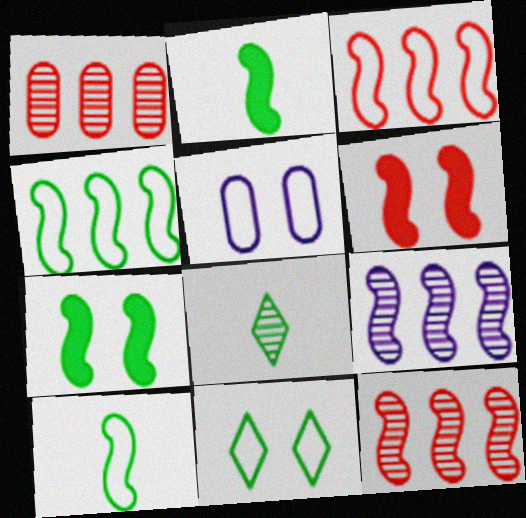[[6, 9, 10]]